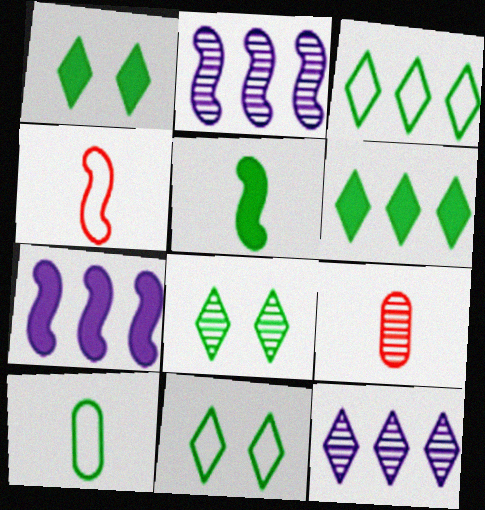[[1, 8, 11], 
[2, 8, 9], 
[7, 9, 11]]